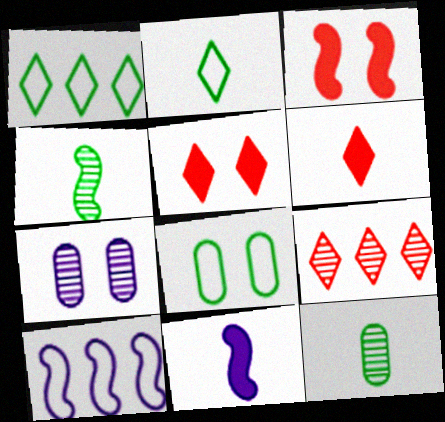[[3, 4, 10], 
[4, 7, 9], 
[5, 10, 12], 
[8, 9, 11]]